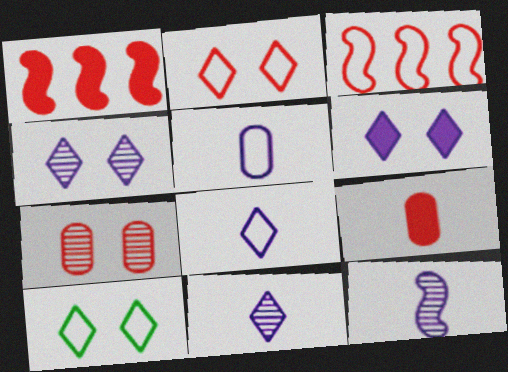[[3, 5, 10]]